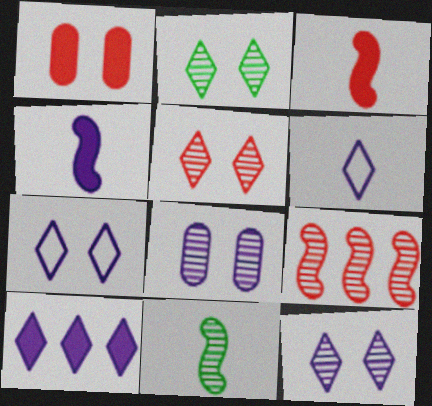[[2, 5, 12], 
[6, 10, 12]]